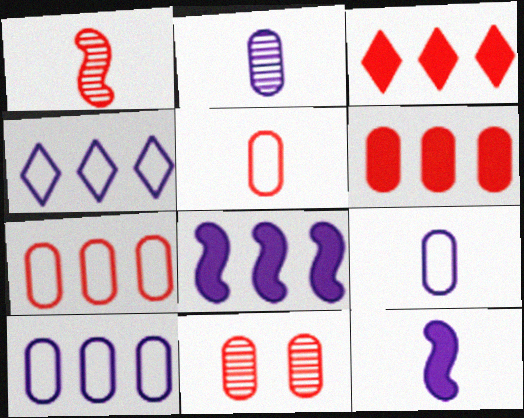[[5, 6, 11]]